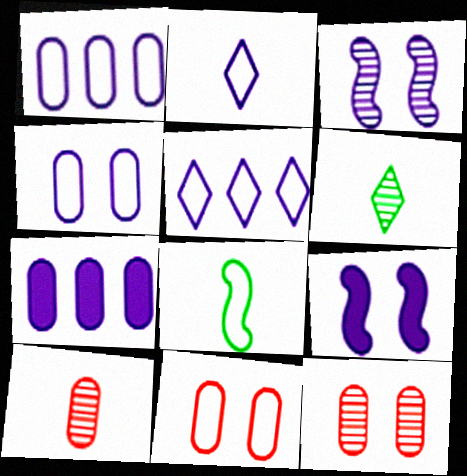[[2, 3, 7], 
[5, 8, 11]]